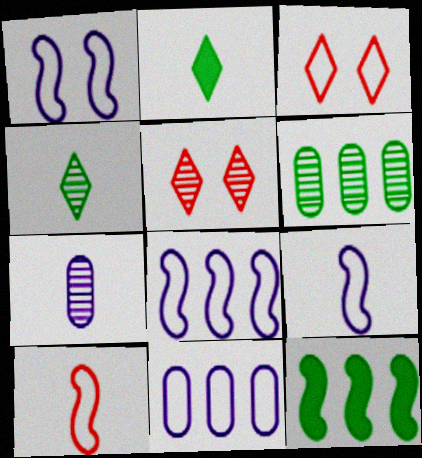[[1, 8, 9], 
[2, 7, 10], 
[3, 7, 12]]